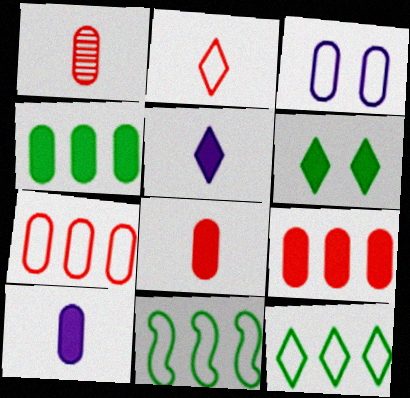[[1, 3, 4], 
[2, 3, 11]]